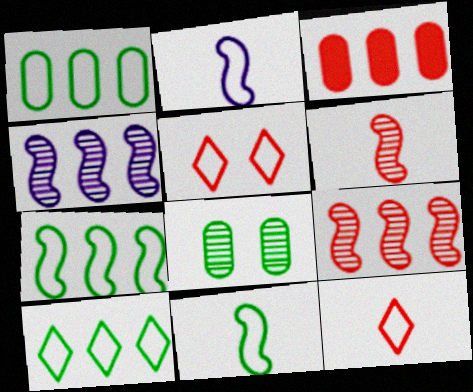[[1, 2, 5], 
[1, 7, 10], 
[3, 4, 10], 
[3, 5, 6]]